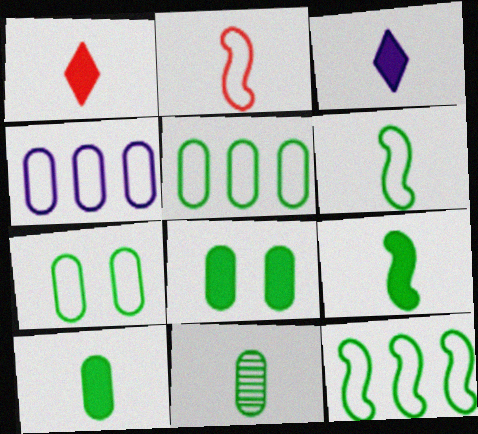[[2, 3, 11], 
[5, 8, 11]]